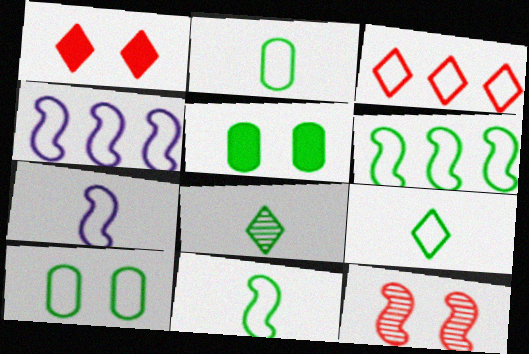[[2, 9, 11], 
[3, 7, 10], 
[5, 6, 8], 
[6, 9, 10]]